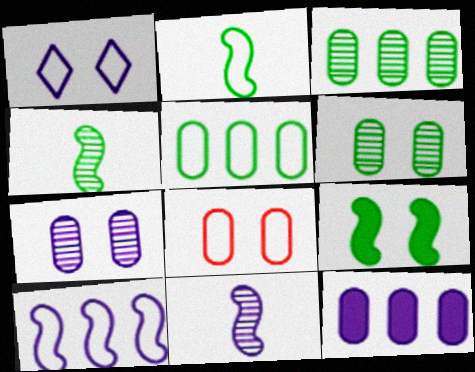[[1, 11, 12]]